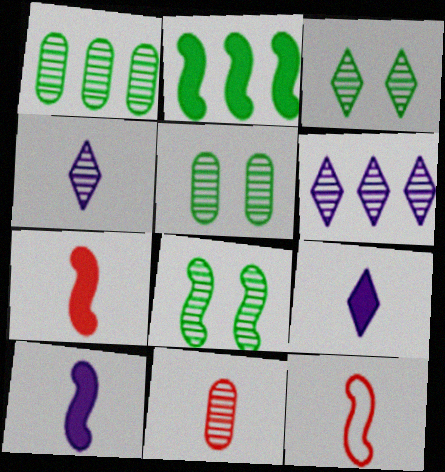[[3, 5, 8], 
[6, 8, 11]]